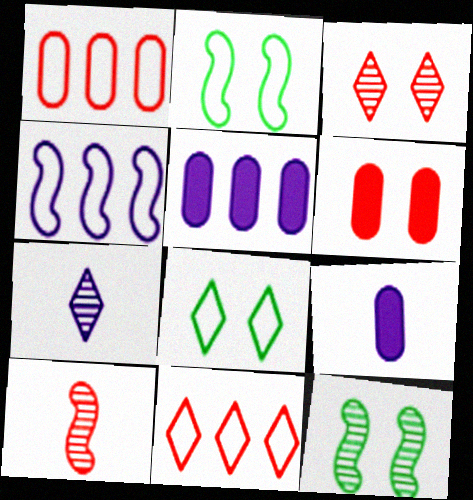[[5, 8, 10], 
[6, 10, 11], 
[9, 11, 12]]